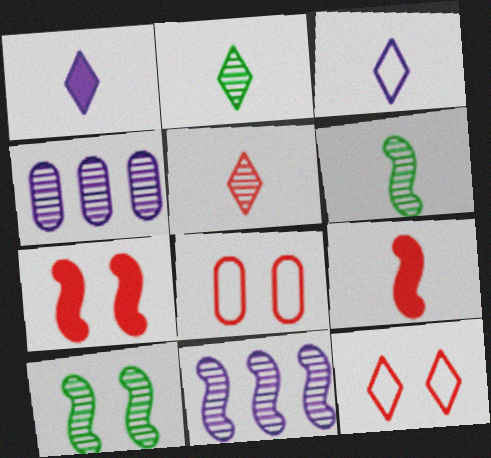[[4, 5, 10]]